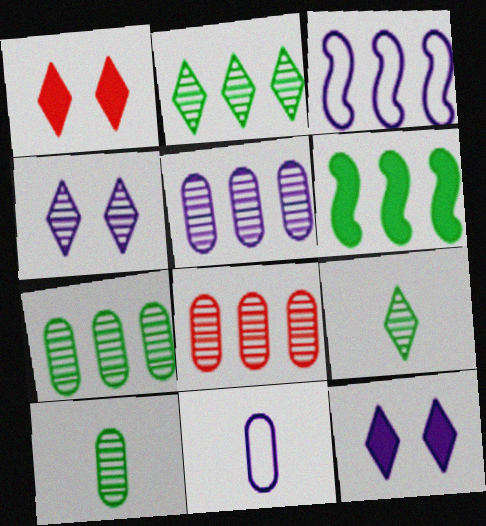[[1, 3, 10], 
[5, 7, 8]]